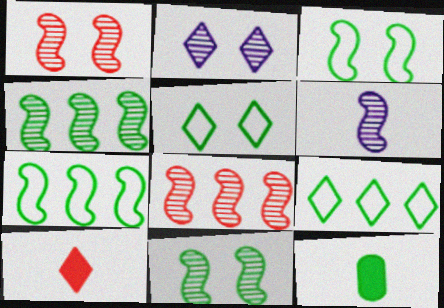[[1, 4, 6], 
[2, 9, 10], 
[4, 5, 12], 
[6, 8, 11], 
[9, 11, 12]]